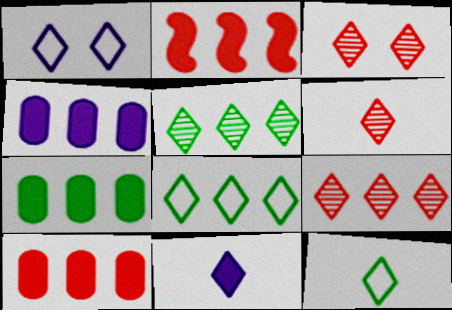[[3, 6, 9], 
[3, 8, 11], 
[4, 7, 10], 
[6, 11, 12]]